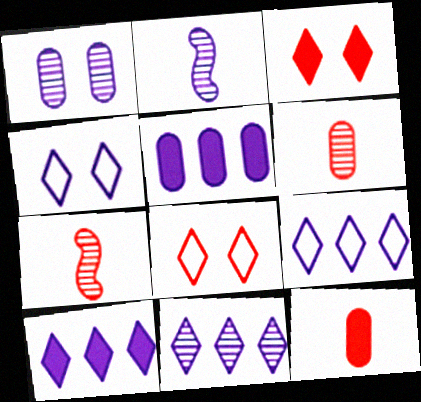[[1, 2, 11], 
[2, 4, 5], 
[9, 10, 11]]